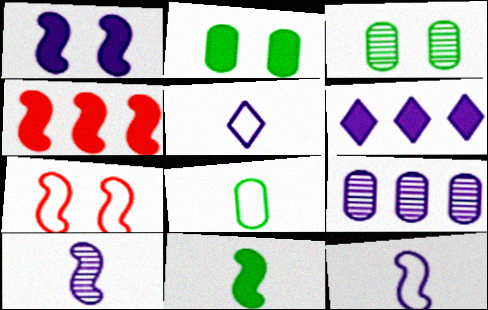[[1, 4, 11], 
[1, 5, 9], 
[3, 4, 5]]